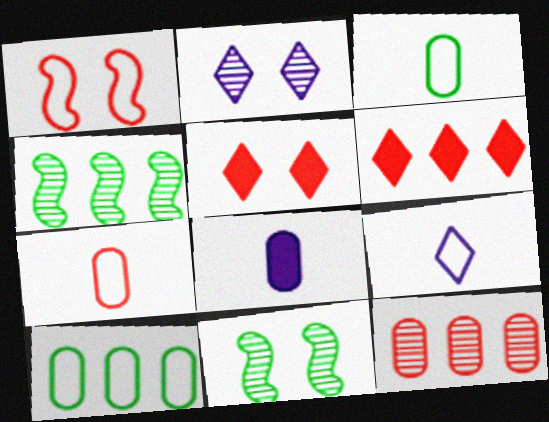[[1, 9, 10]]